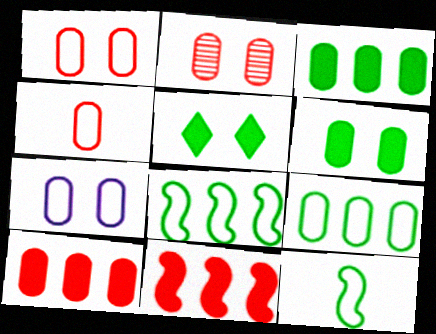[[2, 4, 10], 
[2, 6, 7], 
[4, 7, 9]]